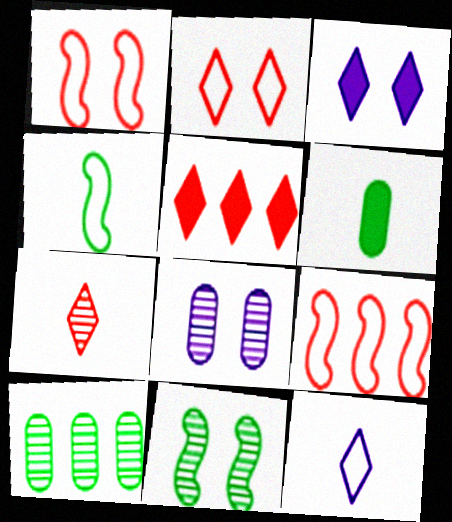[[2, 5, 7], 
[4, 5, 8]]